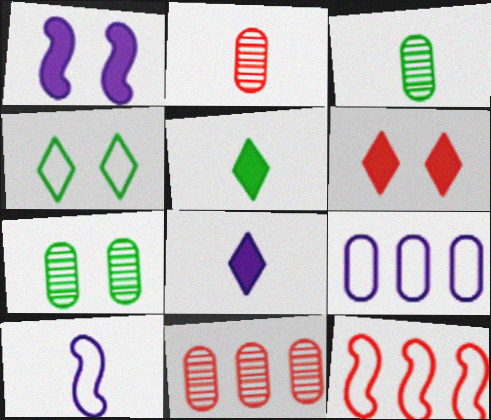[[2, 5, 10], 
[2, 6, 12], 
[7, 8, 12]]